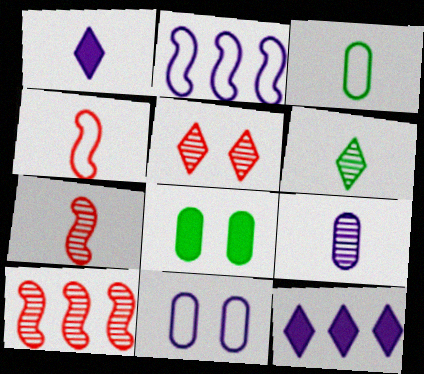[[1, 3, 7], 
[6, 7, 9]]